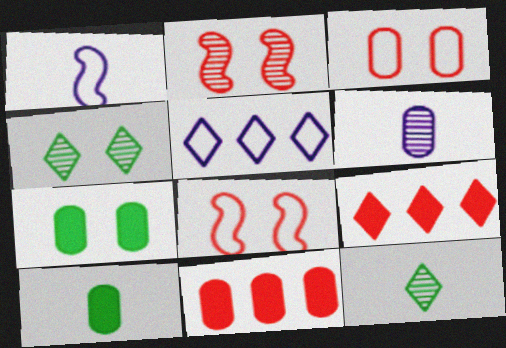[[1, 4, 11], 
[2, 5, 10]]